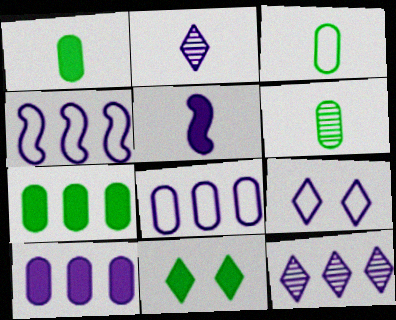[[1, 3, 6], 
[4, 10, 12]]